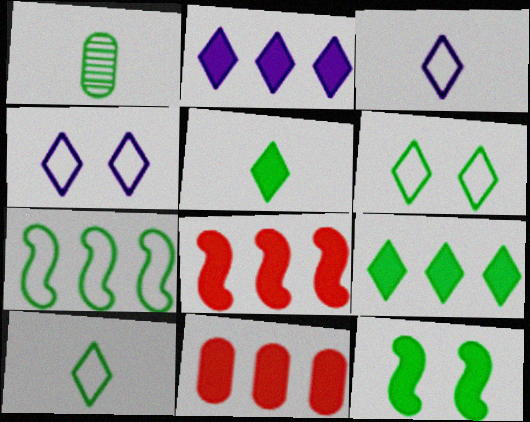[[1, 4, 8]]